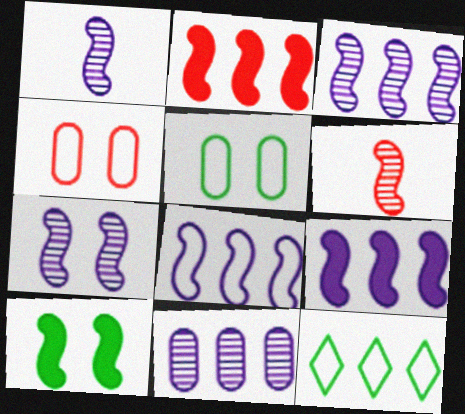[[1, 3, 7], 
[2, 11, 12], 
[3, 8, 9], 
[6, 8, 10]]